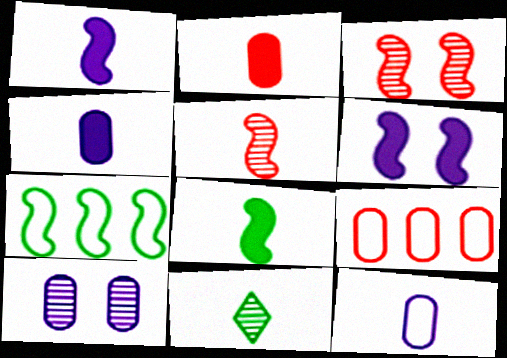[[1, 3, 7], 
[5, 6, 7], 
[6, 9, 11]]